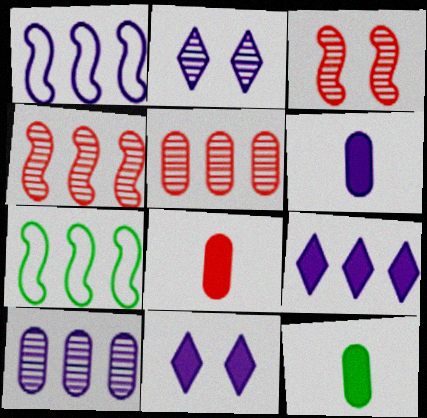[[1, 2, 6], 
[1, 9, 10], 
[2, 7, 8], 
[5, 7, 9], 
[6, 8, 12]]